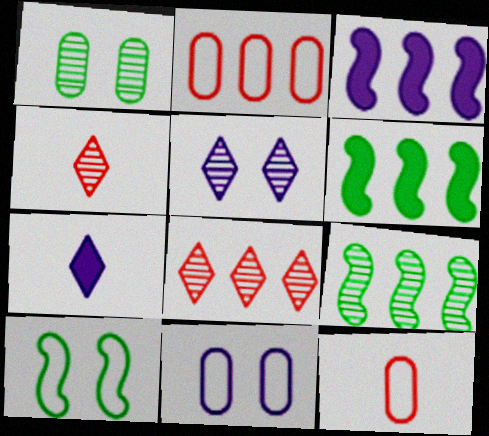[[4, 6, 11], 
[5, 6, 12]]